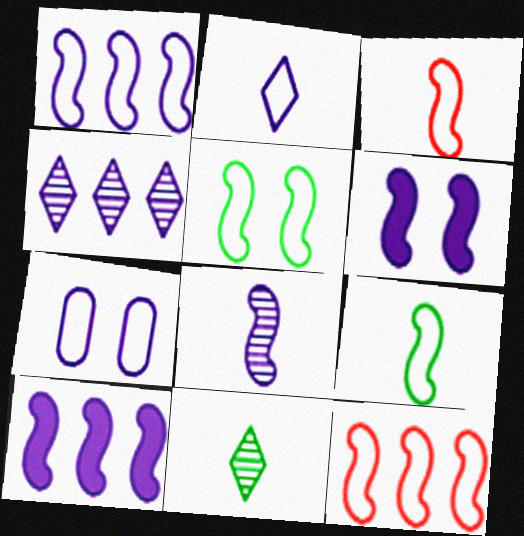[[1, 2, 7], 
[1, 3, 5], 
[1, 6, 8]]